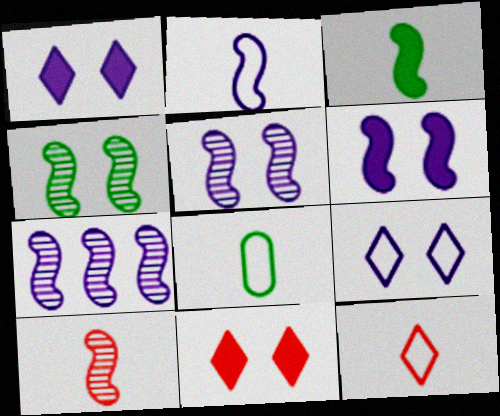[[2, 3, 10], 
[2, 6, 7], 
[2, 8, 12], 
[4, 7, 10], 
[7, 8, 11]]